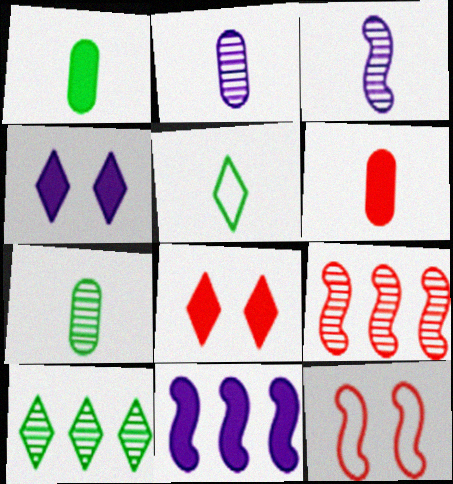[[1, 8, 11], 
[3, 5, 6]]